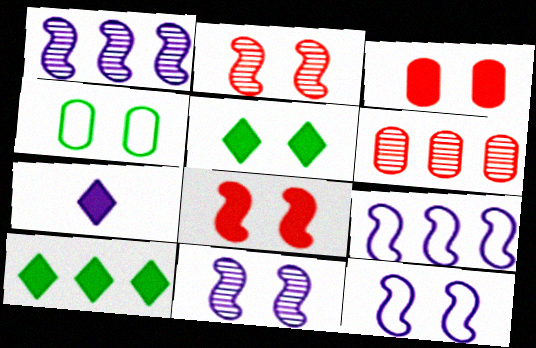[[6, 9, 10]]